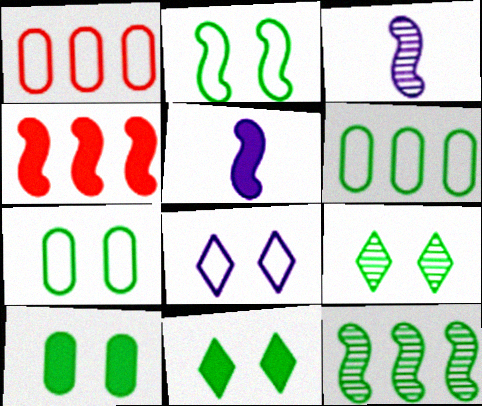[[1, 3, 11], 
[1, 5, 9], 
[2, 3, 4], 
[2, 9, 10]]